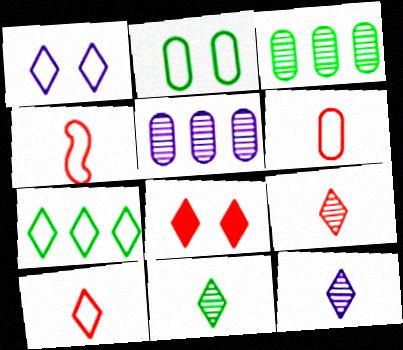[[1, 7, 10], 
[4, 6, 10], 
[7, 8, 12], 
[9, 11, 12]]